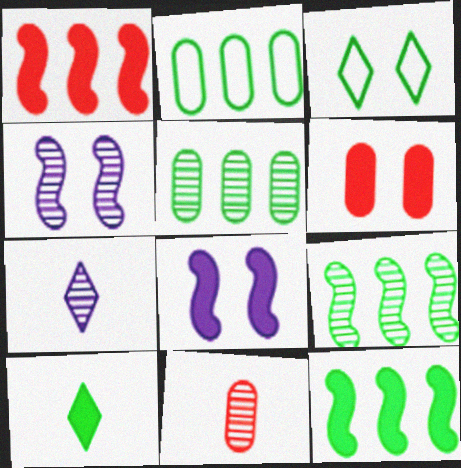[[3, 4, 6]]